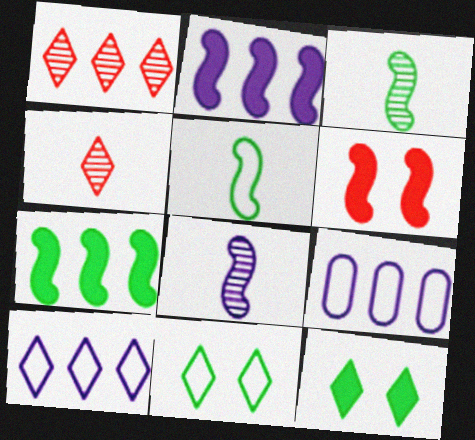[[1, 7, 9], 
[4, 10, 12]]